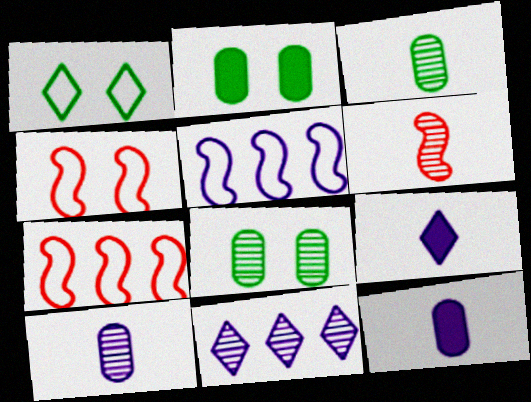[[6, 8, 11], 
[7, 8, 9]]